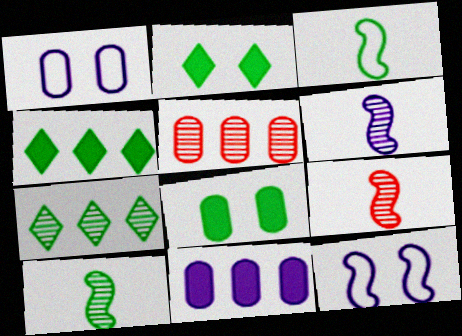[[1, 4, 9], 
[3, 7, 8], 
[6, 9, 10]]